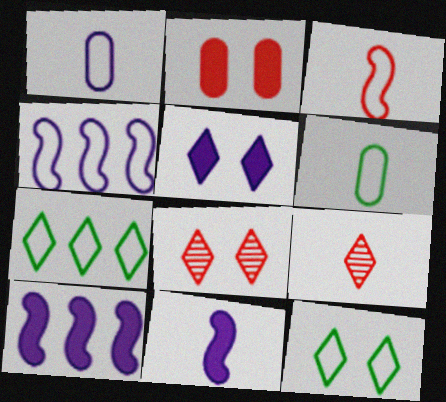[[5, 7, 9], 
[5, 8, 12], 
[6, 8, 10], 
[6, 9, 11]]